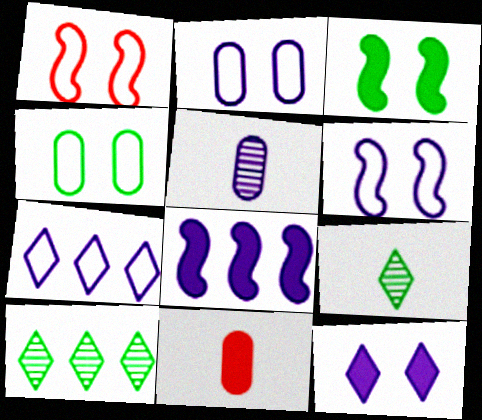[[6, 10, 11]]